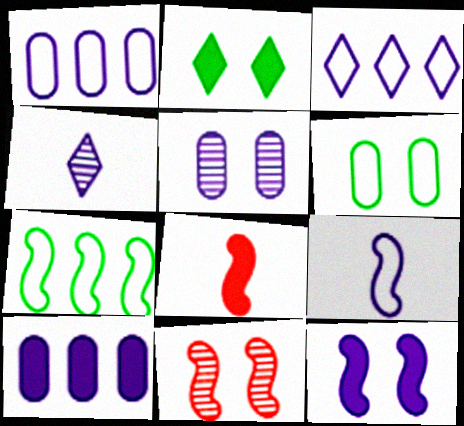[[1, 4, 12], 
[2, 8, 10]]